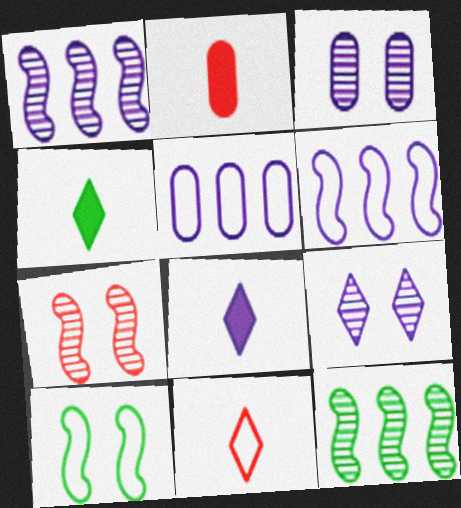[[3, 6, 8], 
[4, 5, 7], 
[5, 10, 11]]